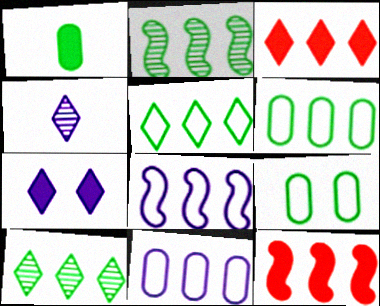[[1, 7, 12], 
[2, 3, 11], 
[2, 8, 12], 
[4, 9, 12], 
[10, 11, 12]]